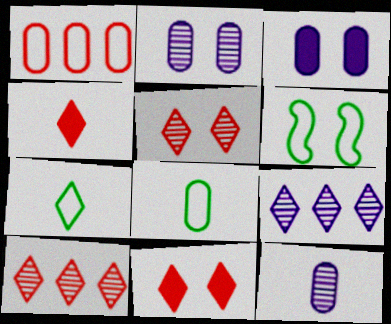[[2, 6, 11], 
[3, 5, 6], 
[7, 9, 11]]